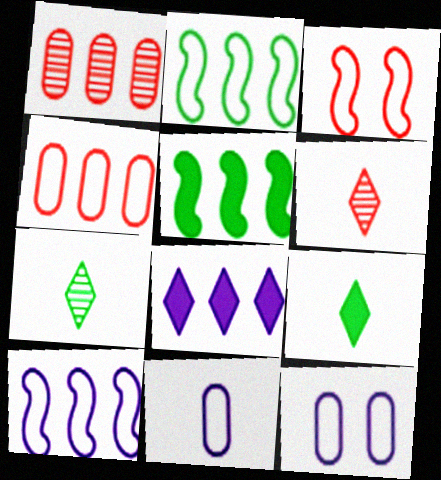[[1, 2, 8], 
[5, 6, 12]]